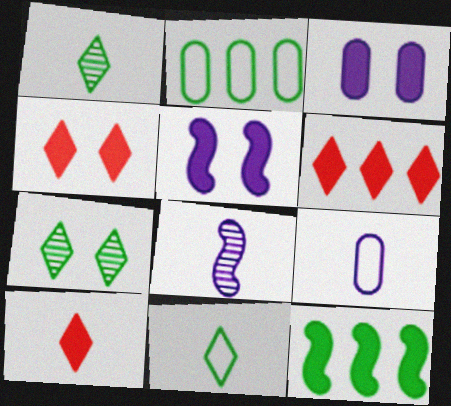[[2, 4, 8], 
[3, 10, 12], 
[4, 6, 10]]